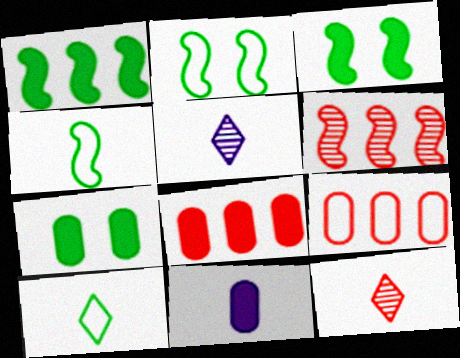[[2, 5, 8], 
[3, 5, 9], 
[4, 11, 12], 
[7, 8, 11]]